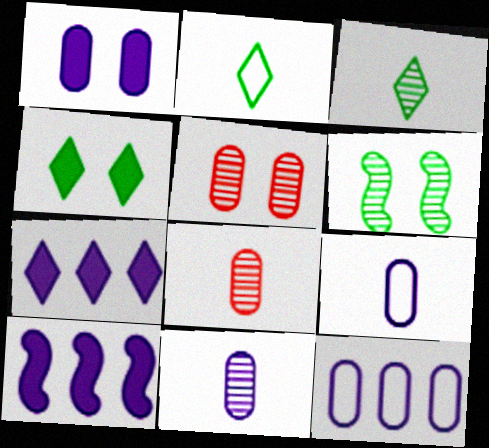[[1, 11, 12], 
[2, 5, 10]]